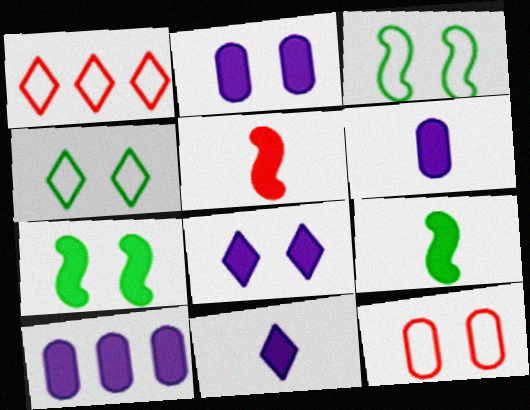[[2, 6, 10]]